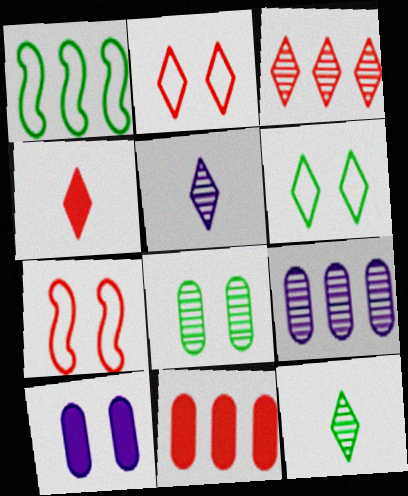[[2, 3, 4]]